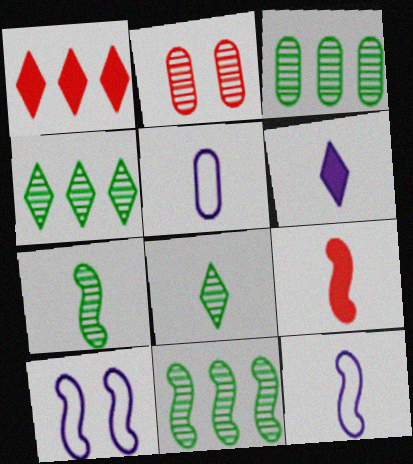[[3, 4, 11], 
[5, 8, 9], 
[7, 9, 12], 
[9, 10, 11]]